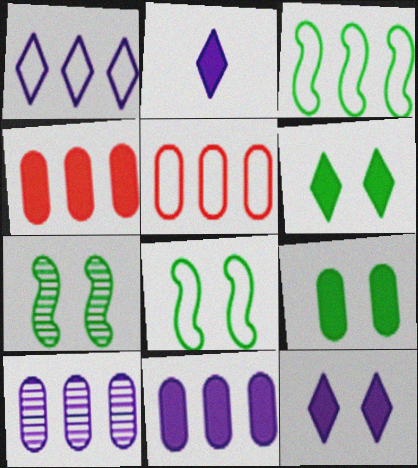[[1, 3, 5], 
[2, 5, 7]]